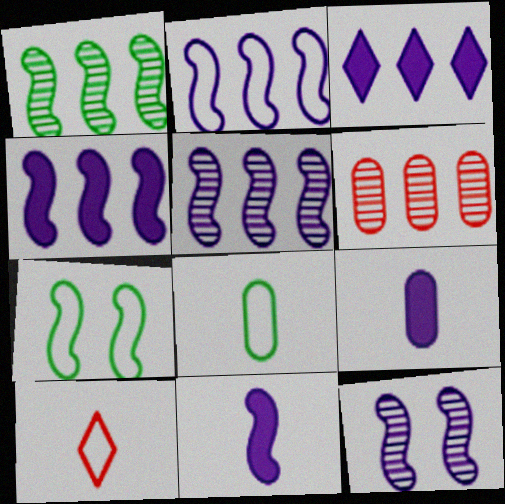[[2, 4, 5], 
[2, 11, 12]]